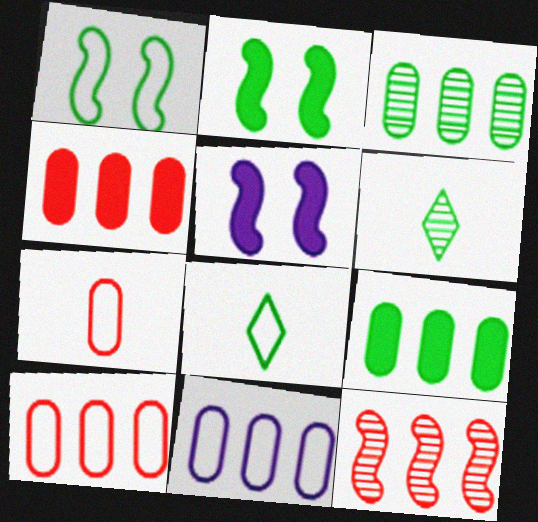[[1, 6, 9], 
[2, 3, 8], 
[3, 4, 11], 
[5, 6, 10]]